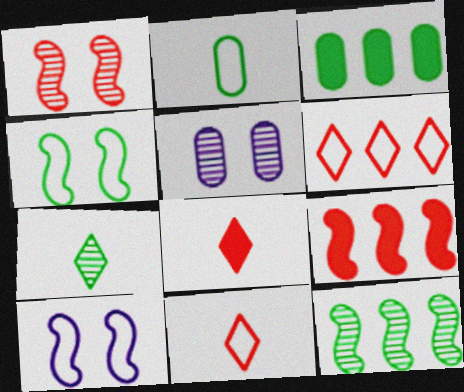[[2, 6, 10], 
[3, 4, 7]]